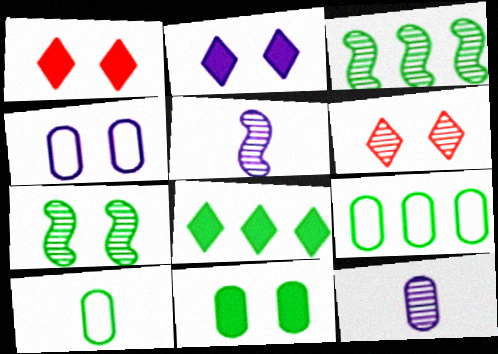[[1, 4, 7], 
[1, 5, 9], 
[3, 6, 12], 
[3, 8, 9], 
[7, 8, 10]]